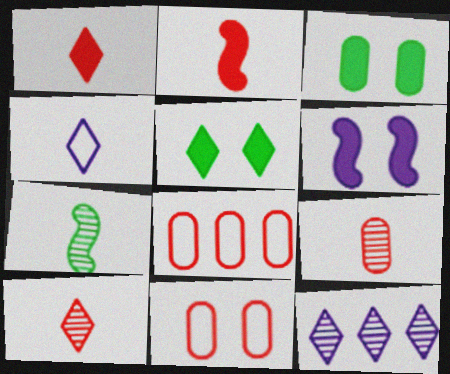[]